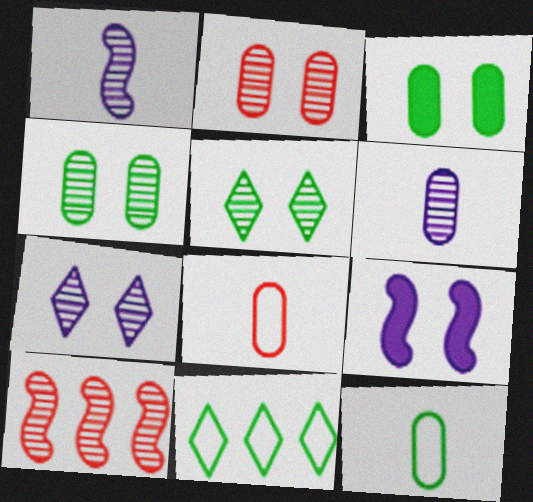[[5, 6, 10]]